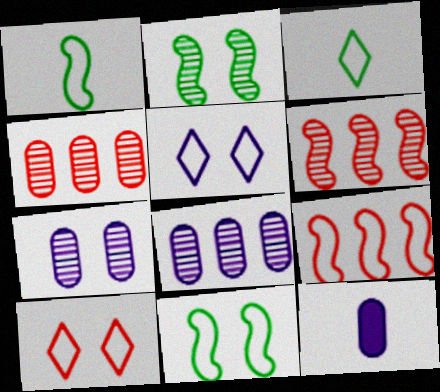[]